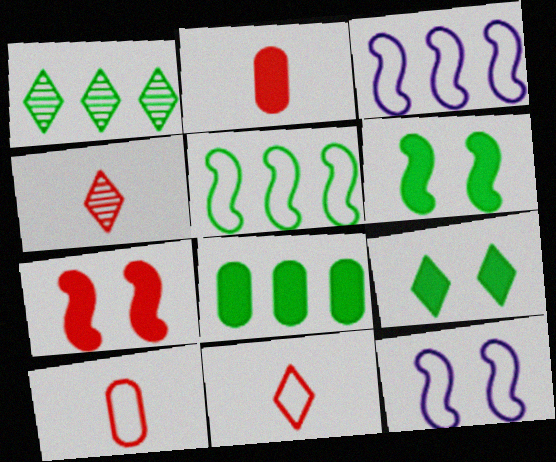[[1, 2, 12], 
[1, 5, 8], 
[4, 8, 12]]